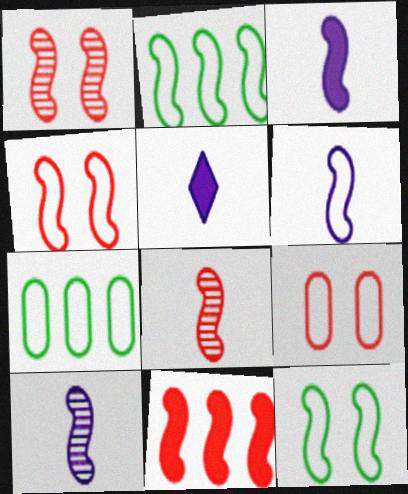[[1, 2, 3], 
[1, 5, 7], 
[2, 4, 6], 
[3, 6, 10], 
[4, 8, 11], 
[10, 11, 12]]